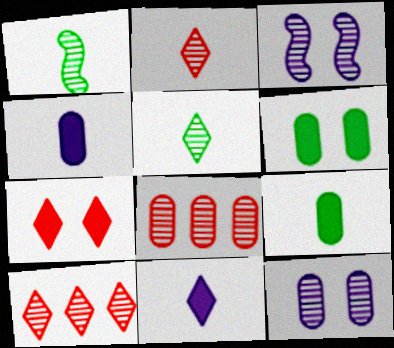[[1, 10, 12], 
[3, 5, 8]]